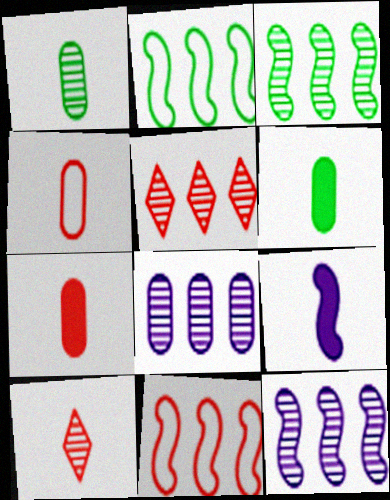[[3, 5, 8]]